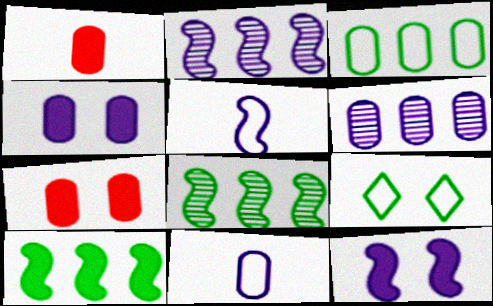[[1, 2, 9], 
[2, 5, 12], 
[4, 6, 11]]